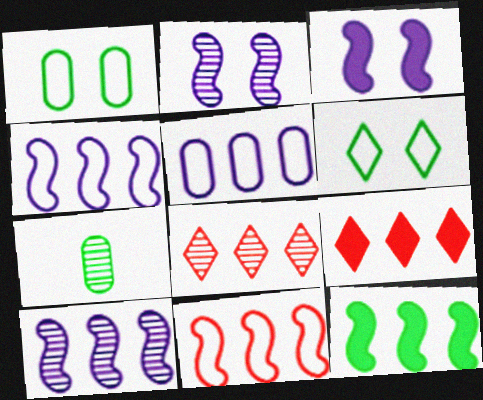[[2, 7, 8], 
[5, 8, 12], 
[6, 7, 12], 
[10, 11, 12]]